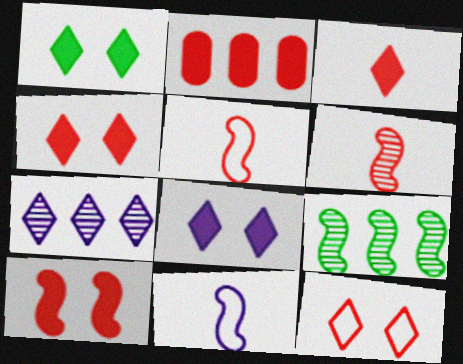[[1, 4, 8], 
[2, 3, 10], 
[2, 6, 12], 
[9, 10, 11]]